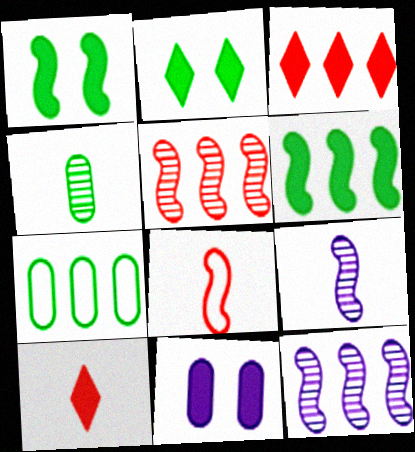[[1, 8, 12], 
[3, 7, 12], 
[6, 10, 11]]